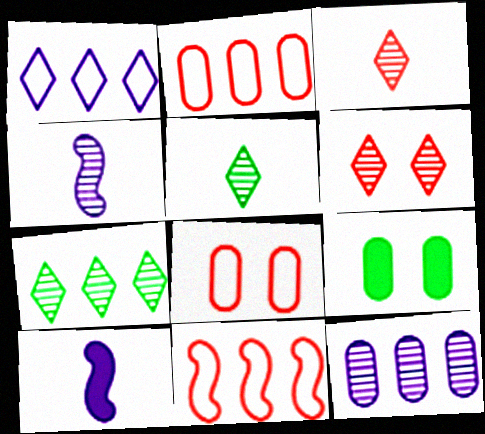[[7, 8, 10]]